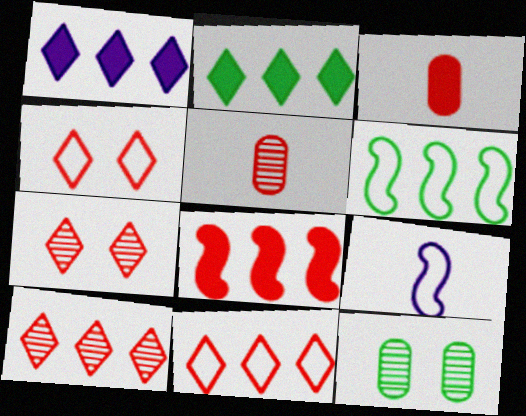[[4, 5, 8]]